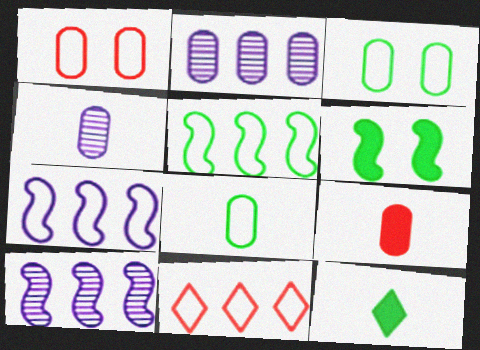[[1, 10, 12], 
[2, 3, 9], 
[4, 6, 11], 
[4, 8, 9]]